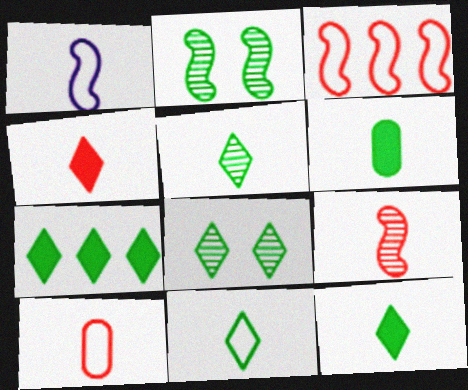[[1, 10, 11], 
[4, 9, 10], 
[5, 11, 12], 
[7, 8, 11]]